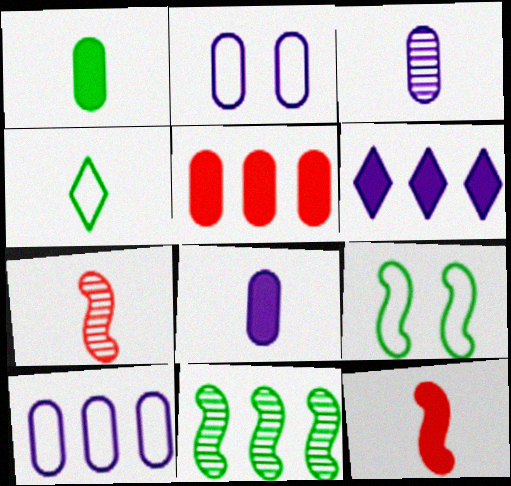[[3, 4, 12], 
[4, 7, 8]]